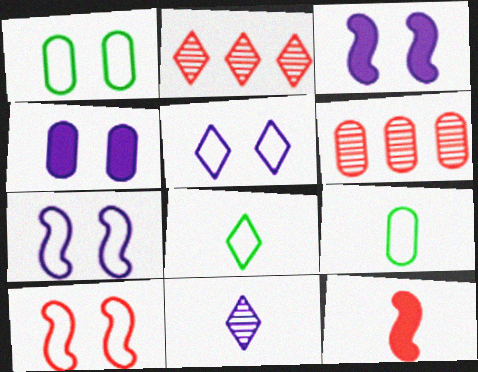[[1, 5, 10], 
[2, 3, 9], 
[3, 6, 8], 
[4, 6, 9], 
[9, 11, 12]]